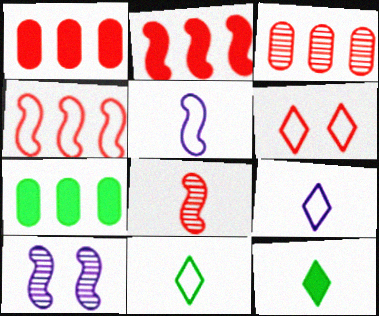[[1, 6, 8], 
[1, 10, 11]]